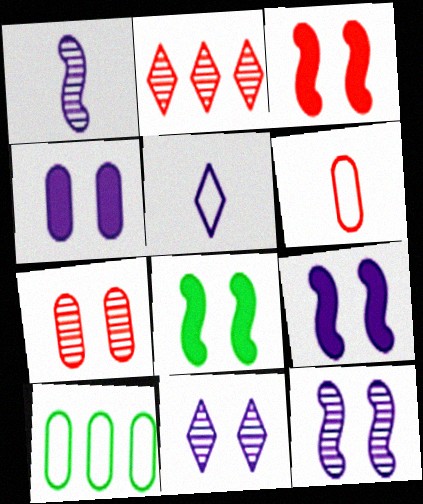[[2, 3, 6], 
[3, 8, 9]]